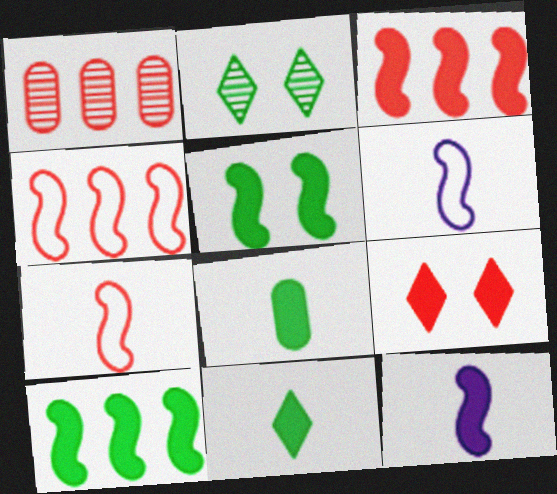[[1, 7, 9], 
[3, 5, 12]]